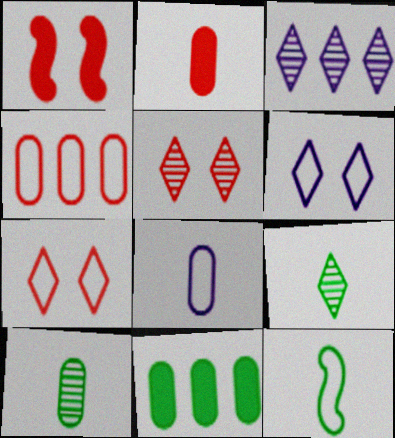[[2, 8, 10], 
[3, 5, 9], 
[4, 6, 12]]